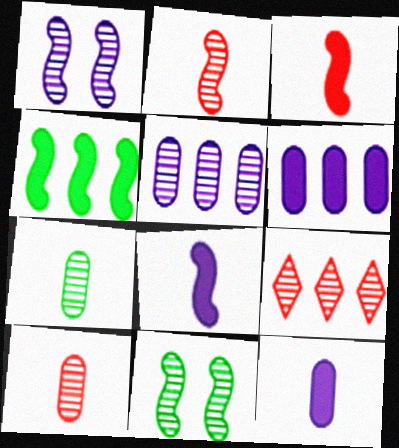[[1, 7, 9]]